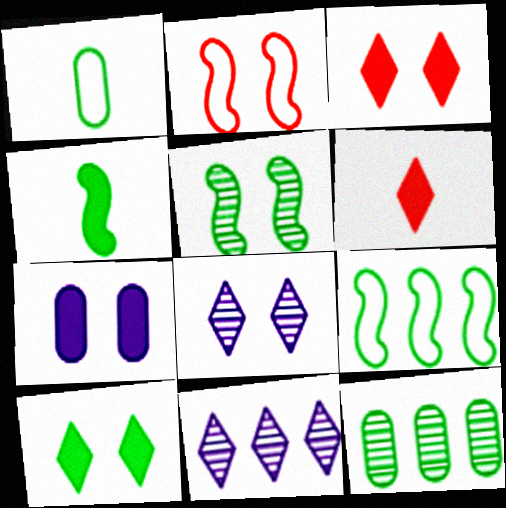[[4, 5, 9]]